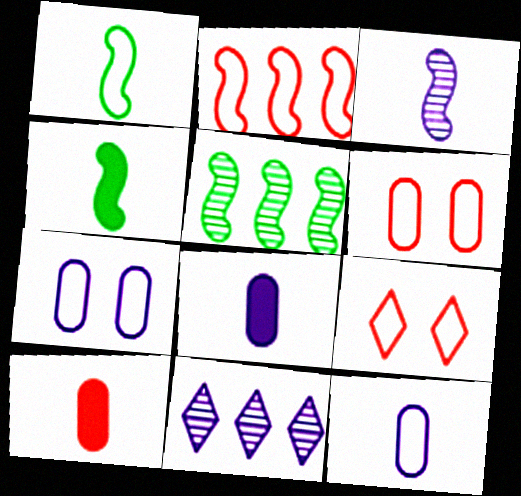[[4, 6, 11], 
[5, 8, 9]]